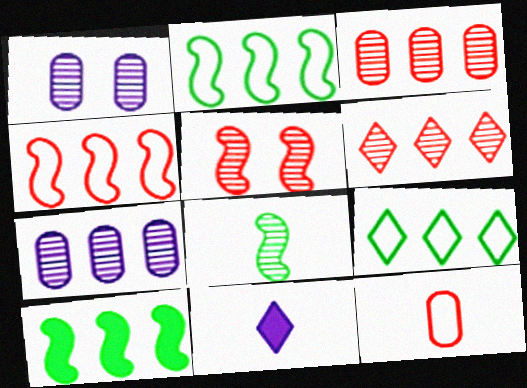[[1, 6, 8], 
[8, 11, 12]]